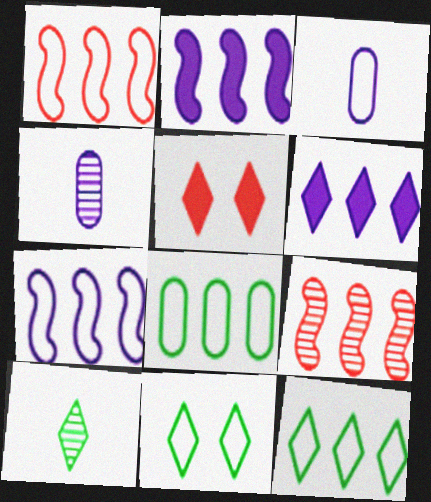[[1, 3, 11], 
[6, 8, 9]]